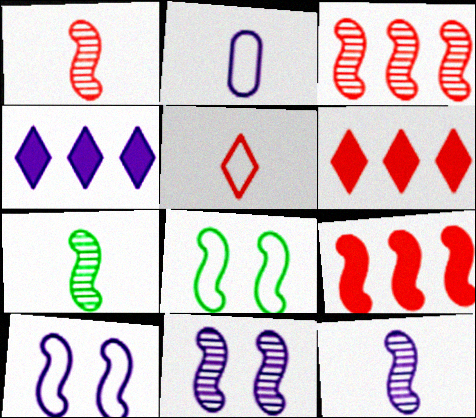[[1, 7, 12], 
[2, 4, 11], 
[3, 7, 11], 
[7, 9, 10], 
[8, 9, 12]]